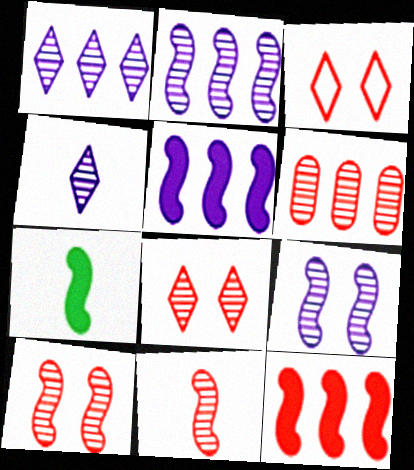[[6, 8, 11]]